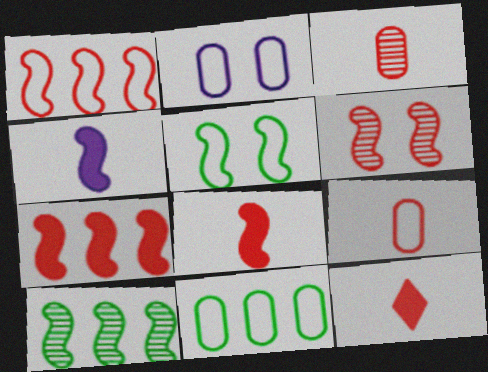[[1, 6, 8], 
[2, 9, 11], 
[2, 10, 12]]